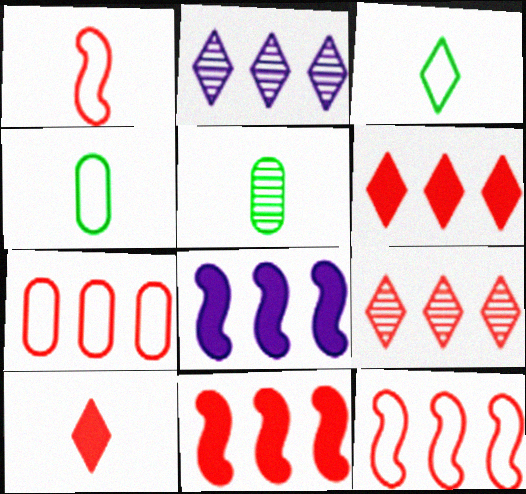[[7, 9, 11]]